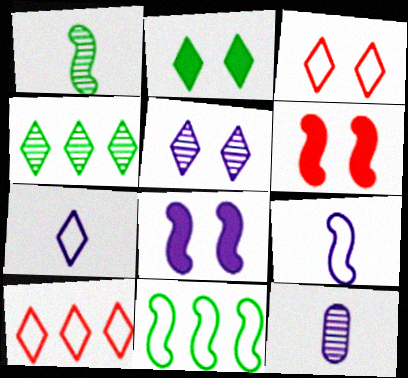[[2, 3, 5]]